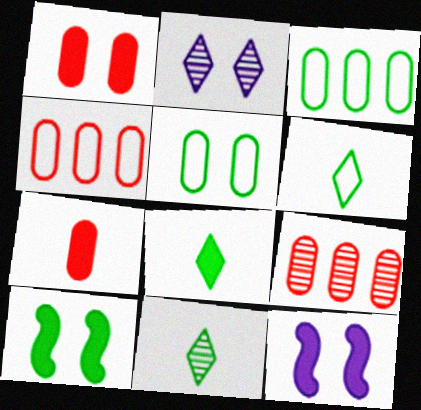[[3, 10, 11], 
[4, 11, 12], 
[6, 8, 11], 
[6, 9, 12]]